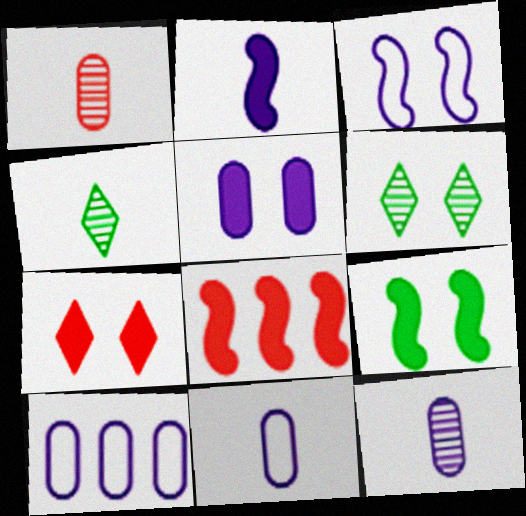[[2, 8, 9], 
[5, 7, 9], 
[5, 10, 12], 
[6, 8, 11]]